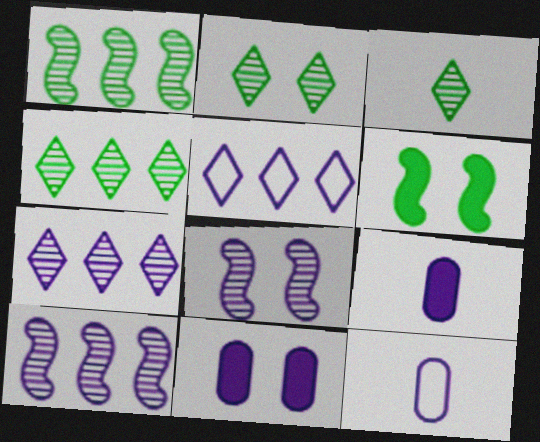[[2, 3, 4], 
[5, 8, 9]]